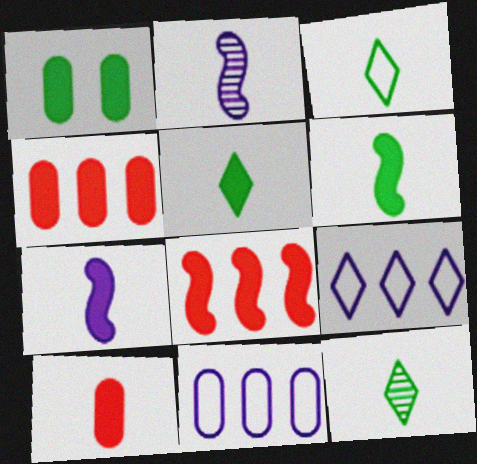[[2, 3, 10], 
[3, 5, 12], 
[5, 7, 10]]